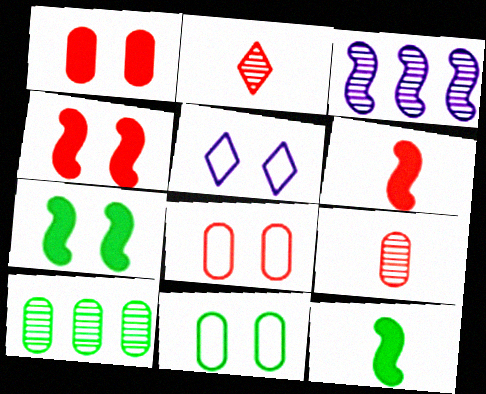[[5, 6, 10]]